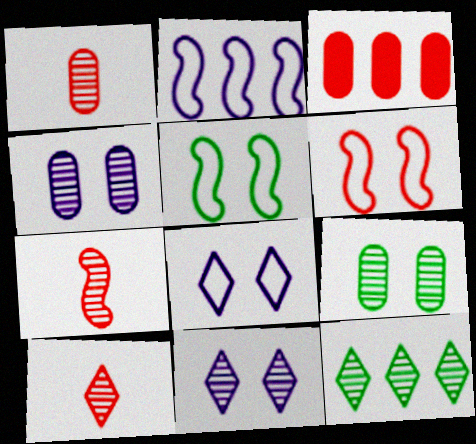[[1, 7, 10], 
[2, 3, 12], 
[3, 6, 10], 
[4, 7, 12], 
[10, 11, 12]]